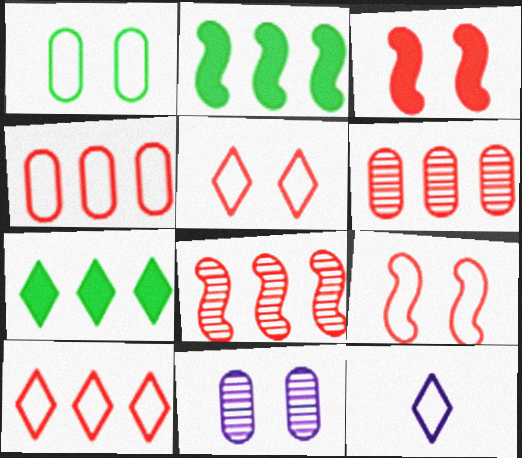[]